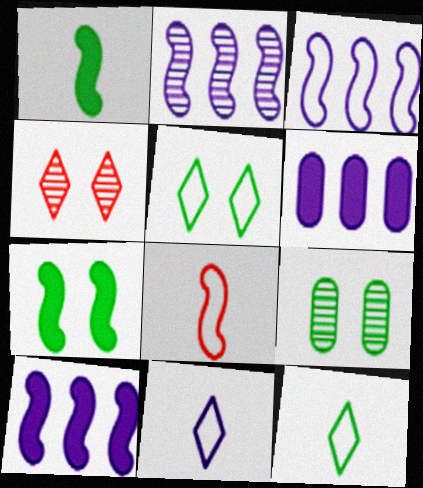[[2, 3, 10], 
[2, 7, 8], 
[5, 7, 9]]